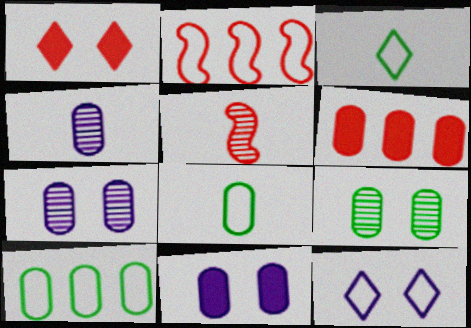[[2, 8, 12], 
[6, 7, 8]]